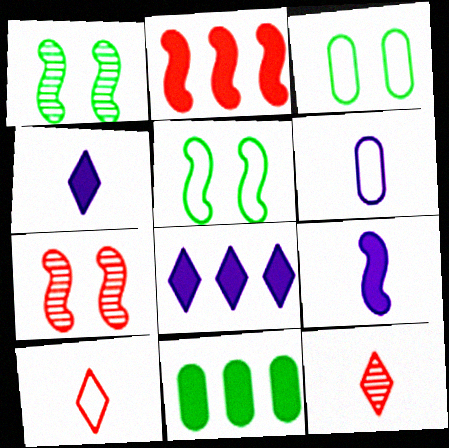[[2, 8, 11]]